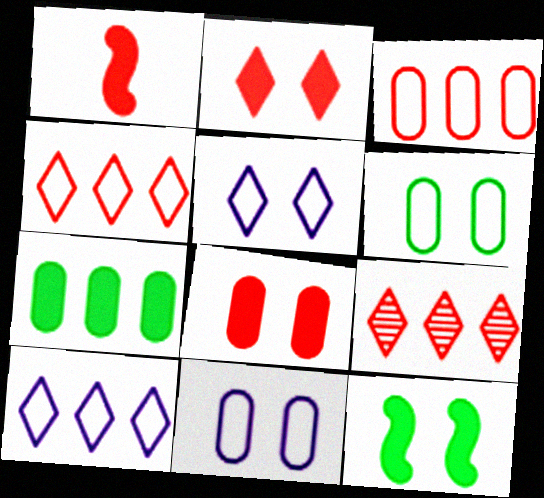[]